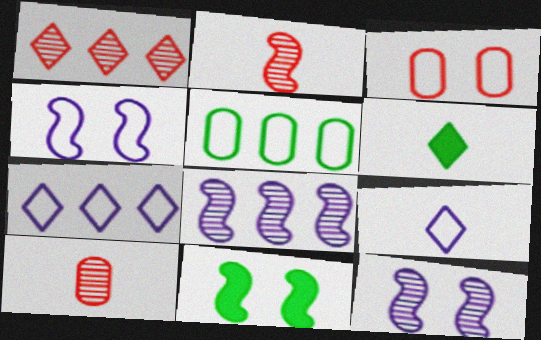[[3, 6, 8], 
[7, 10, 11]]